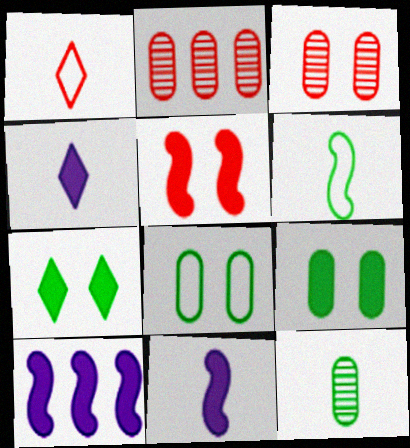[[1, 2, 5], 
[1, 11, 12]]